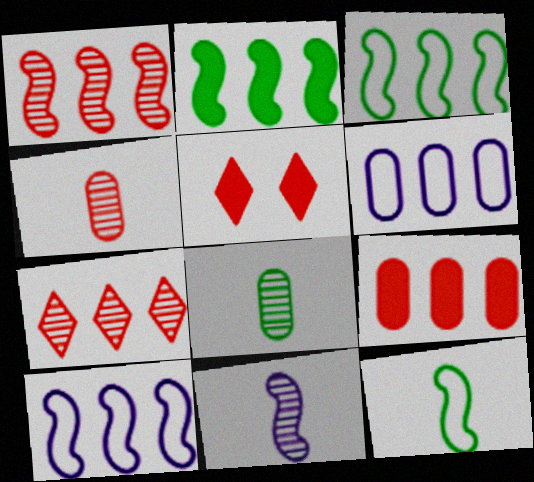[[1, 2, 10], 
[2, 6, 7], 
[5, 8, 10]]